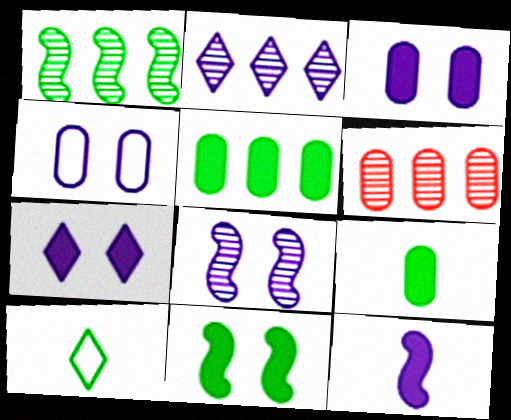[[1, 2, 6], 
[2, 4, 12], 
[4, 6, 9], 
[4, 7, 8]]